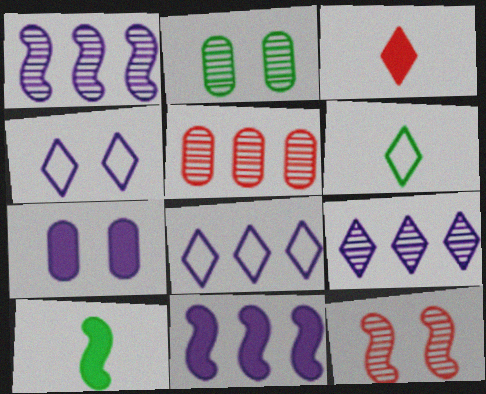[[4, 5, 10]]